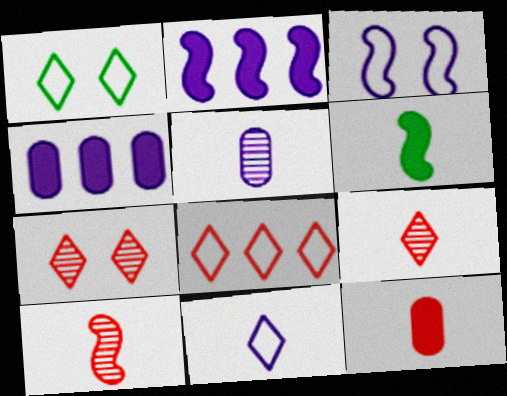[[1, 4, 10], 
[1, 8, 11]]